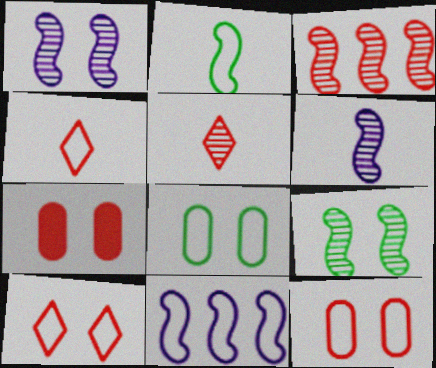[[3, 4, 7], 
[3, 6, 9], 
[4, 8, 11]]